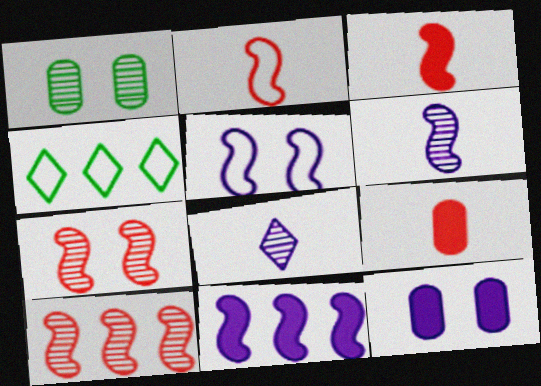[[1, 8, 10], 
[5, 6, 11]]